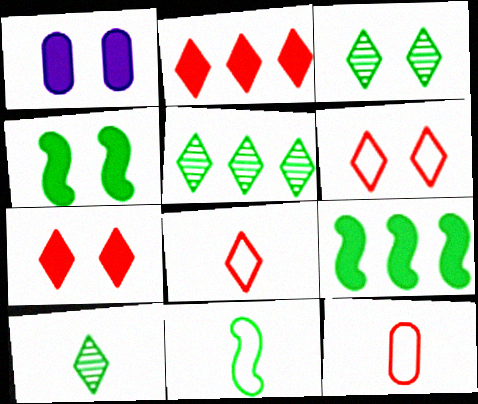[[1, 4, 7], 
[3, 5, 10]]